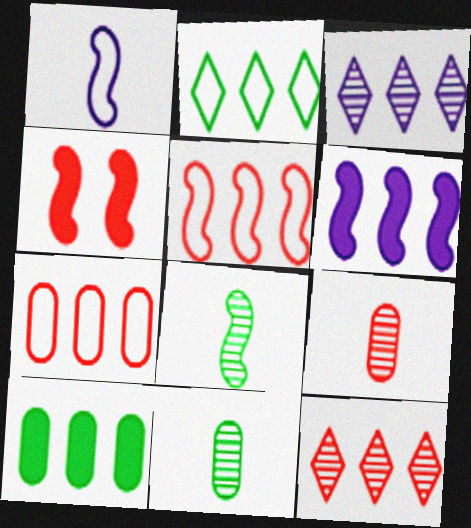[[3, 5, 10]]